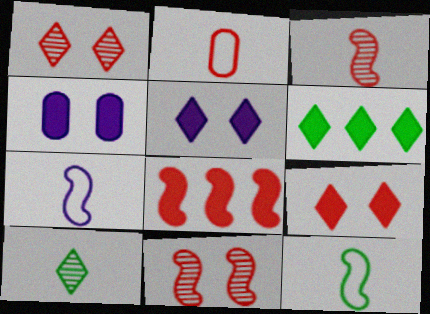[[1, 2, 8]]